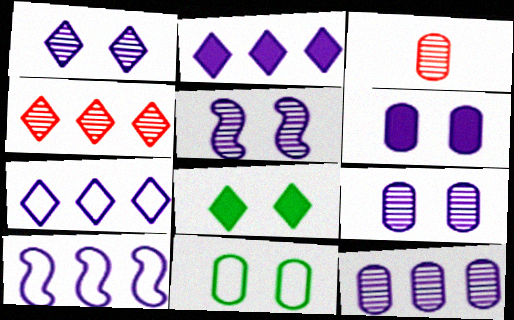[[1, 5, 9], 
[2, 10, 12], 
[3, 8, 10]]